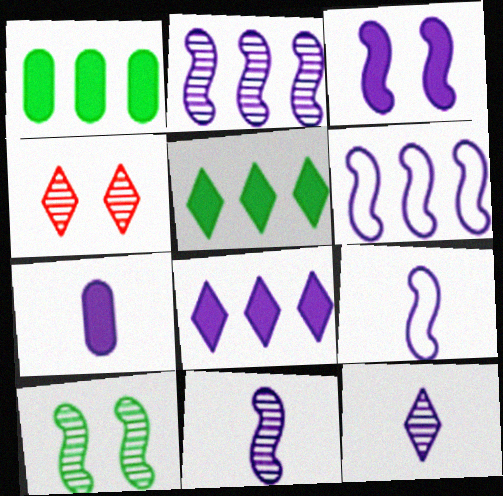[[1, 4, 9], 
[2, 3, 9], 
[3, 6, 11], 
[3, 7, 8], 
[7, 9, 12]]